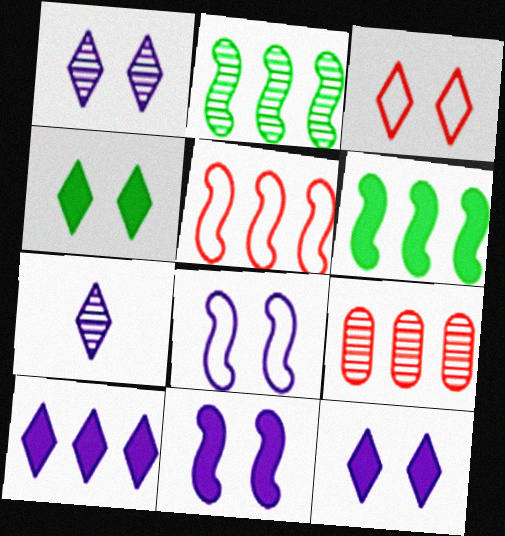[[1, 3, 4]]